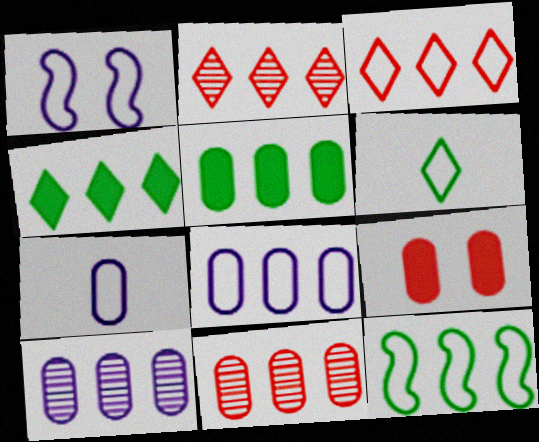[[3, 8, 12], 
[5, 8, 11]]